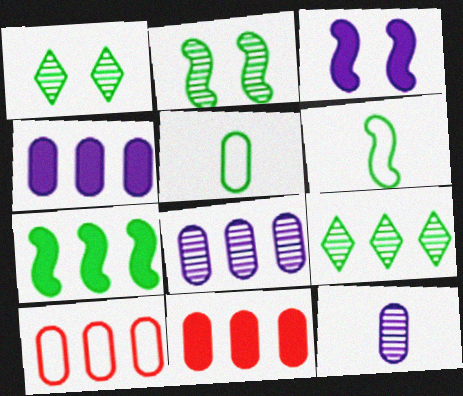[[1, 5, 7], 
[2, 6, 7]]